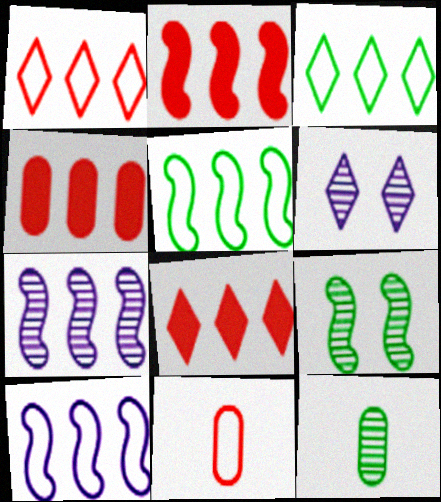[[2, 4, 8], 
[2, 5, 7], 
[3, 4, 7]]